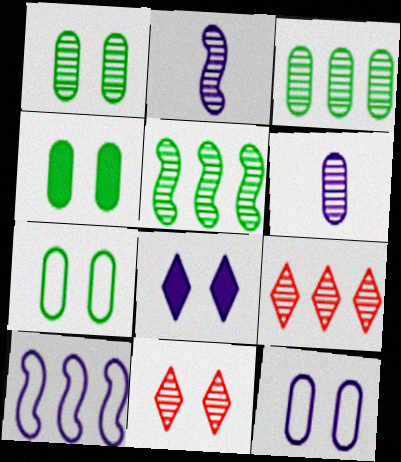[[1, 2, 9], 
[1, 4, 7], 
[2, 3, 11], 
[5, 6, 11], 
[6, 8, 10]]